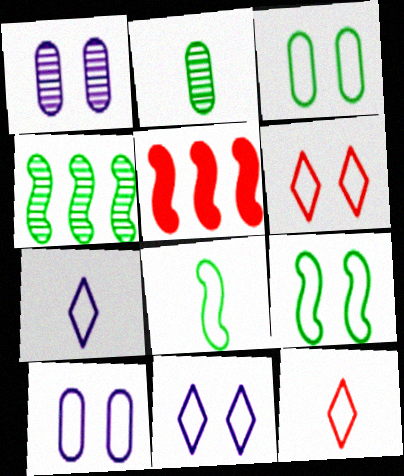[[2, 5, 11], 
[6, 9, 10]]